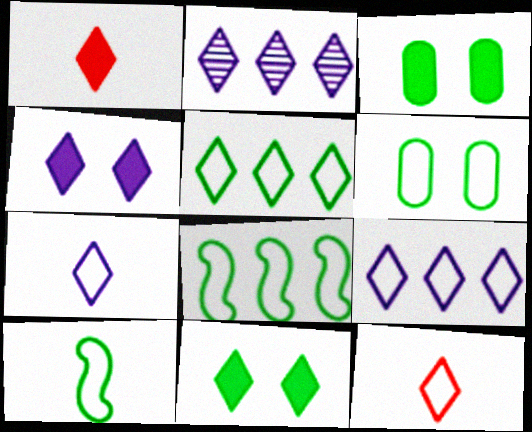[[2, 4, 7], 
[2, 11, 12], 
[5, 6, 10]]